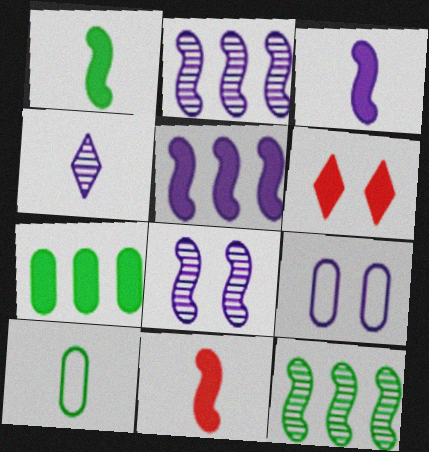[[1, 3, 11], 
[2, 6, 10], 
[3, 6, 7], 
[4, 5, 9], 
[4, 10, 11]]